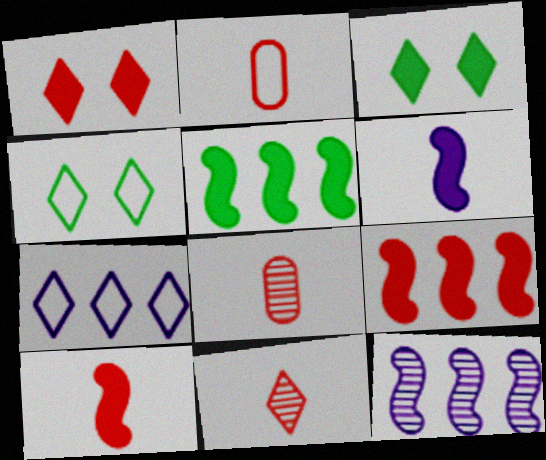[[2, 3, 12], 
[2, 10, 11], 
[3, 7, 11]]